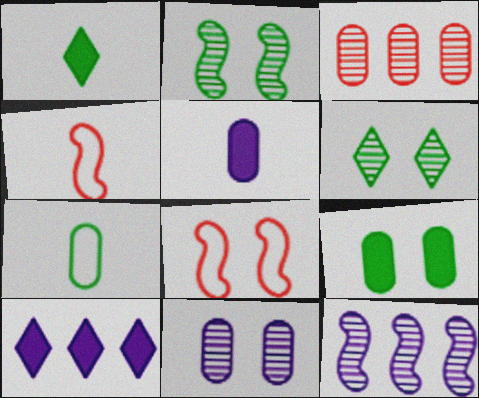[]